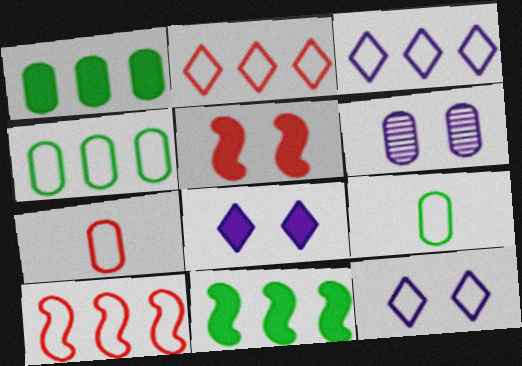[[1, 6, 7], 
[3, 4, 10], 
[9, 10, 12]]